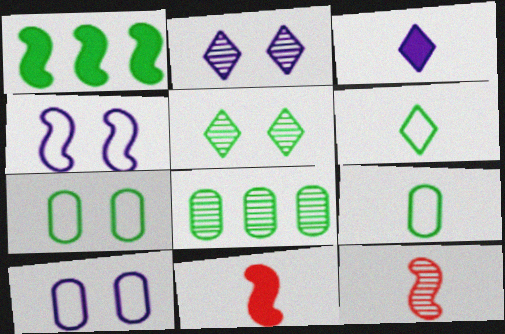[[1, 4, 12], 
[1, 5, 9], 
[2, 8, 12], 
[3, 9, 12]]